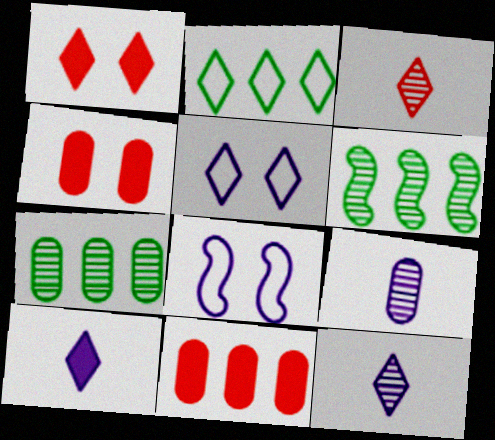[[1, 2, 12]]